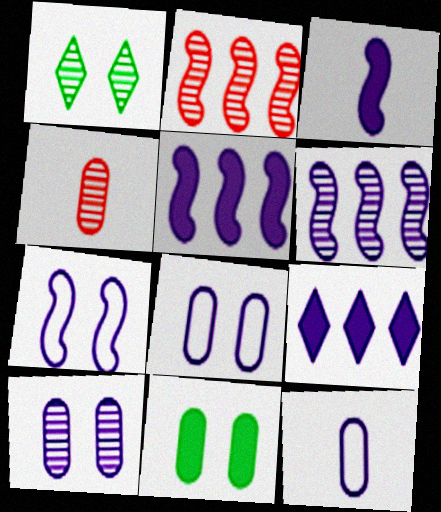[[1, 4, 6], 
[3, 6, 7]]